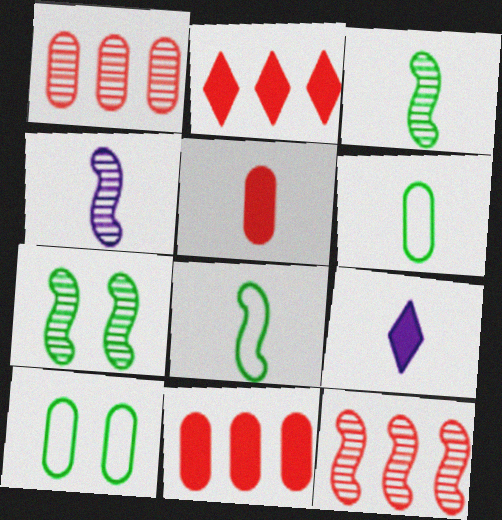[[2, 4, 10], 
[4, 7, 12], 
[9, 10, 12]]